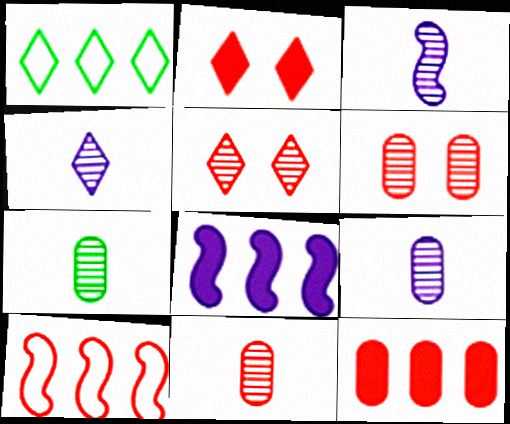[[1, 2, 4], 
[2, 10, 11], 
[3, 4, 9], 
[7, 9, 11]]